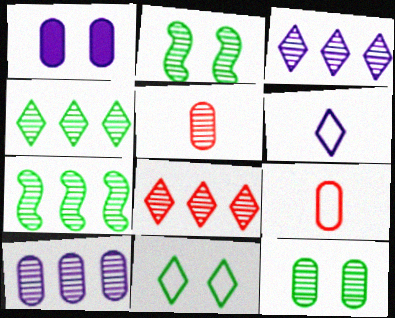[[2, 3, 5], 
[3, 4, 8], 
[5, 10, 12], 
[7, 8, 10]]